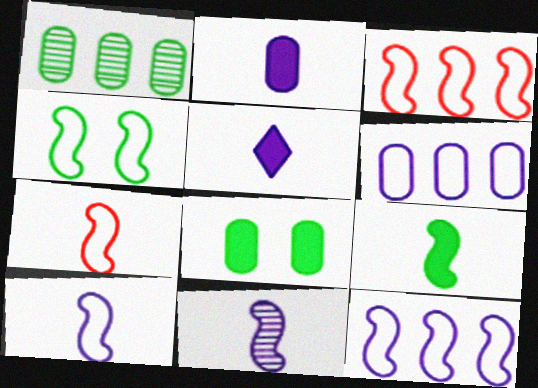[[3, 4, 10], 
[4, 7, 12], 
[7, 9, 11]]